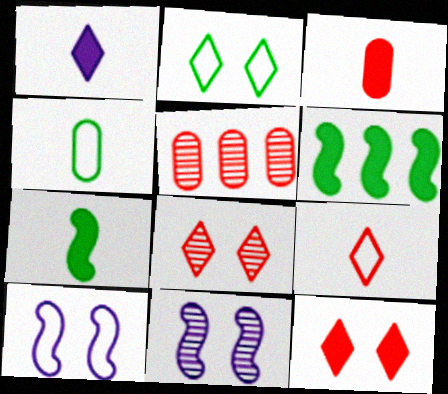[[1, 3, 7]]